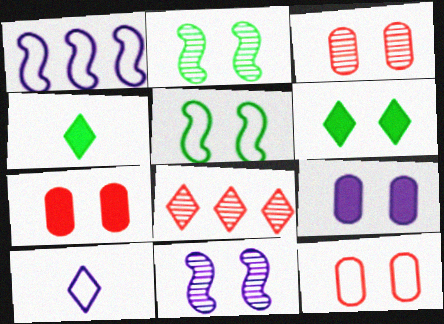[[1, 3, 4], 
[3, 7, 12], 
[6, 8, 10], 
[6, 11, 12]]